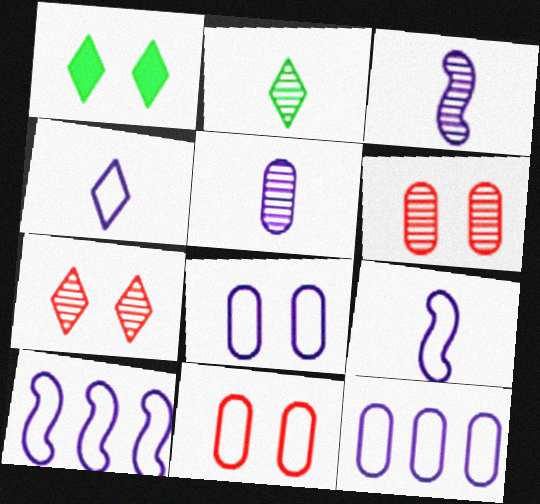[[4, 8, 10]]